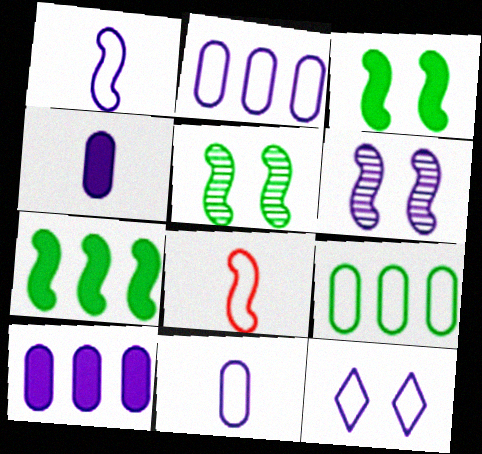[[1, 2, 12], 
[6, 7, 8], 
[8, 9, 12]]